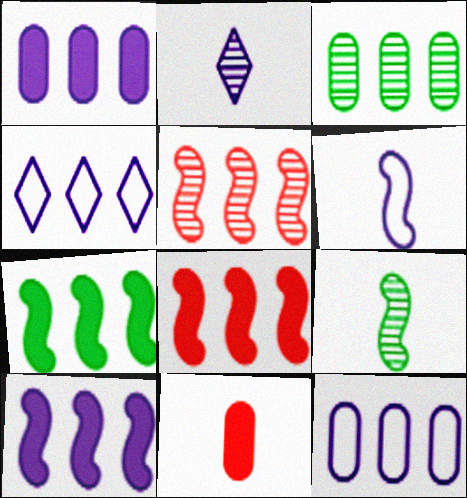[[3, 4, 8], 
[7, 8, 10]]